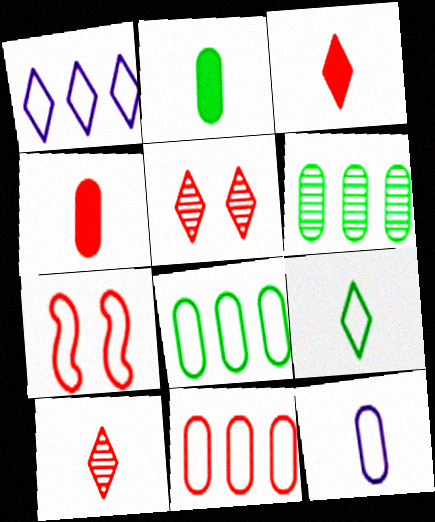[]